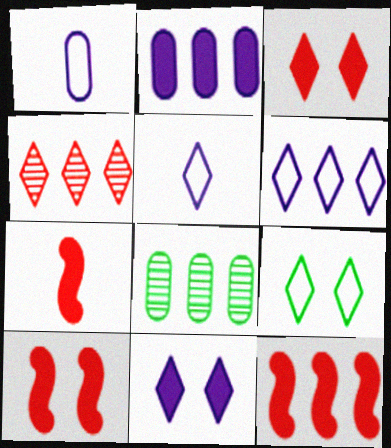[[5, 8, 10], 
[6, 8, 12], 
[7, 10, 12]]